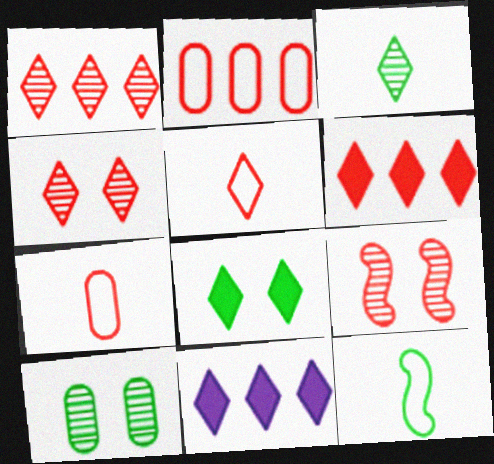[[4, 5, 6], 
[6, 7, 9]]